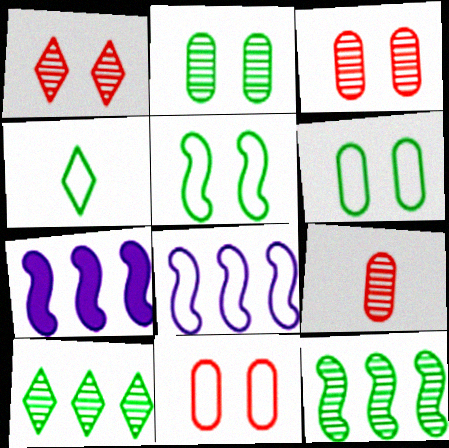[[3, 4, 7], 
[4, 8, 11]]